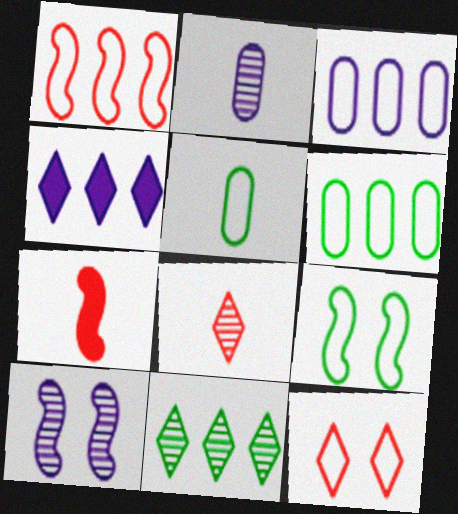[]